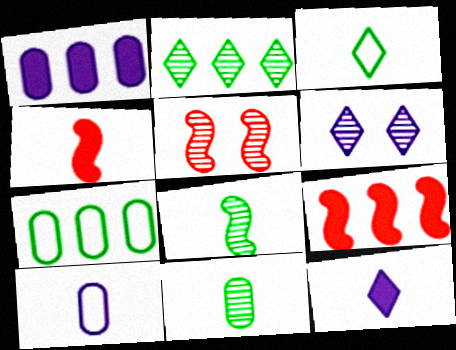[[1, 3, 5], 
[4, 6, 7], 
[5, 7, 12]]